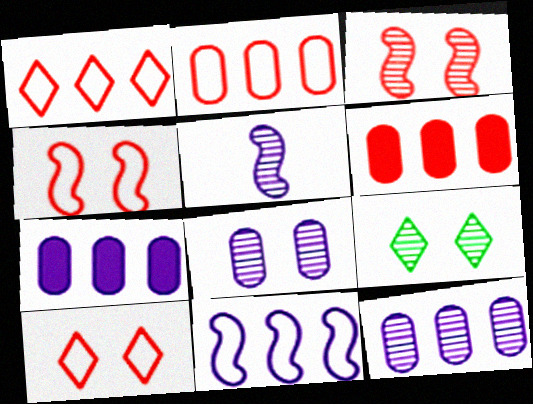[[3, 8, 9]]